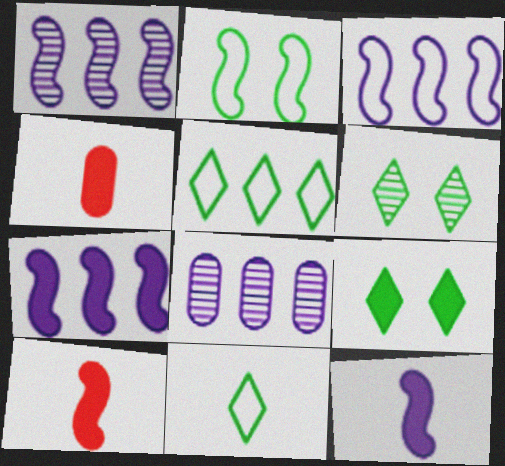[[1, 2, 10], 
[1, 3, 7], 
[3, 4, 6], 
[4, 7, 9]]